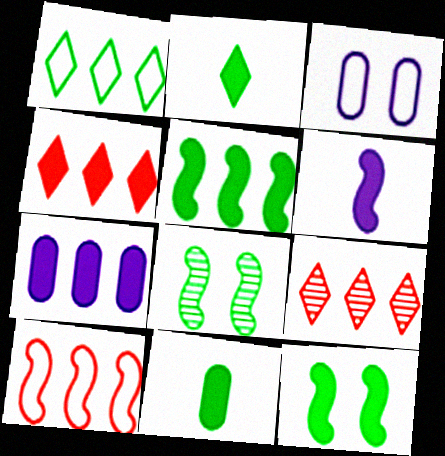[[1, 8, 11], 
[4, 5, 7], 
[6, 8, 10]]